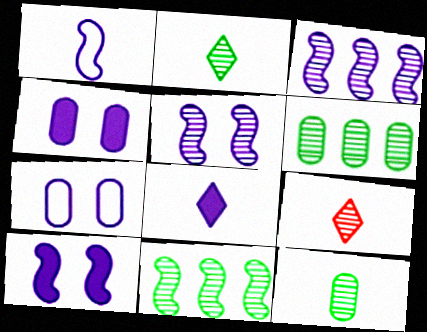[[1, 3, 10], 
[3, 7, 8], 
[5, 6, 9]]